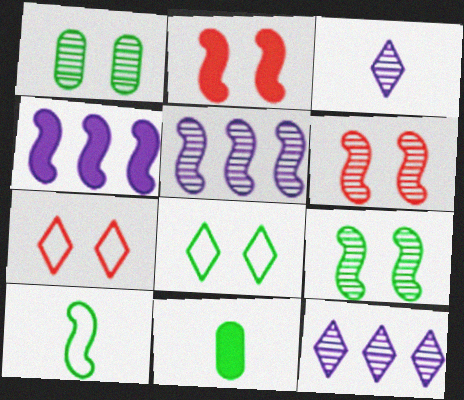[[2, 5, 10], 
[4, 6, 10], 
[5, 7, 11]]